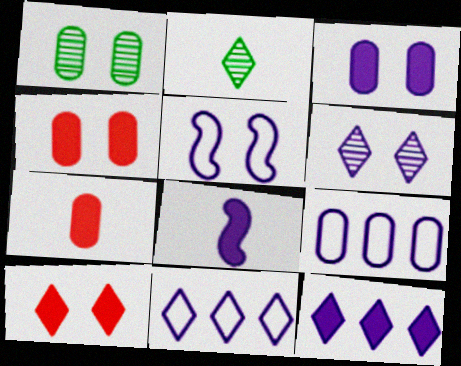[[1, 5, 10], 
[1, 7, 9], 
[2, 10, 11], 
[3, 5, 6], 
[3, 8, 12], 
[6, 8, 9]]